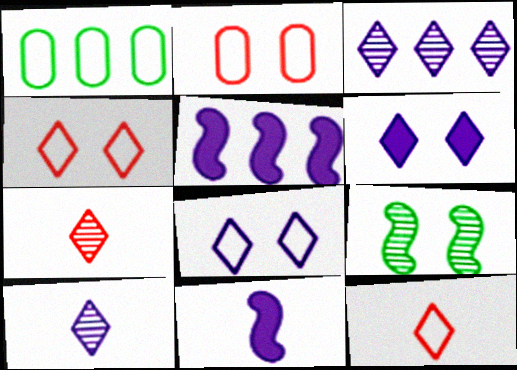[[2, 6, 9]]